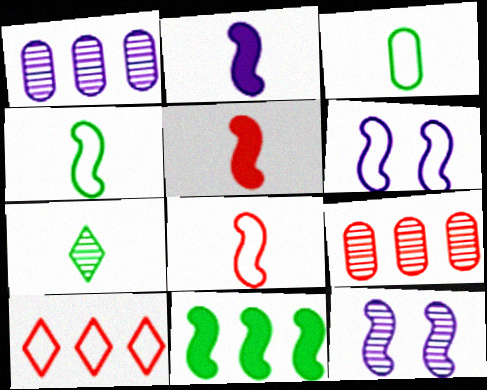[[1, 10, 11], 
[3, 6, 10], 
[7, 9, 12], 
[8, 11, 12]]